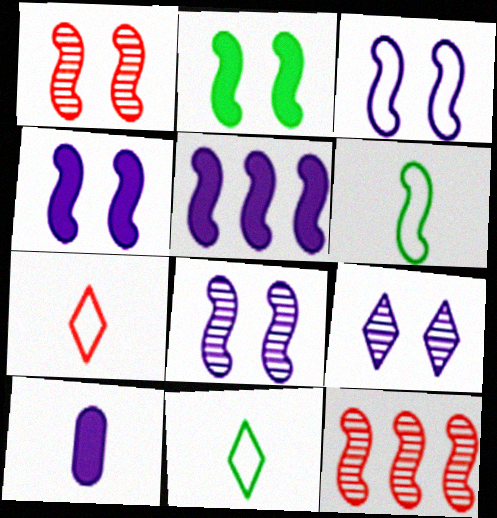[[1, 2, 3], 
[1, 5, 6], 
[3, 4, 8], 
[4, 6, 12]]